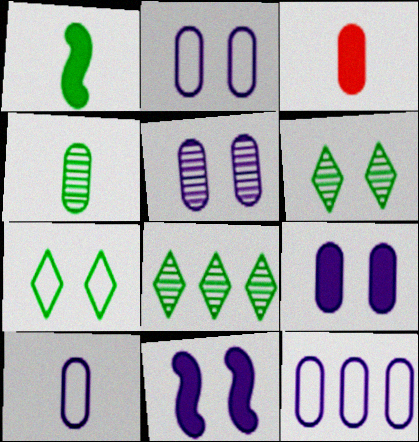[[2, 5, 9], 
[2, 10, 12], 
[3, 4, 10]]